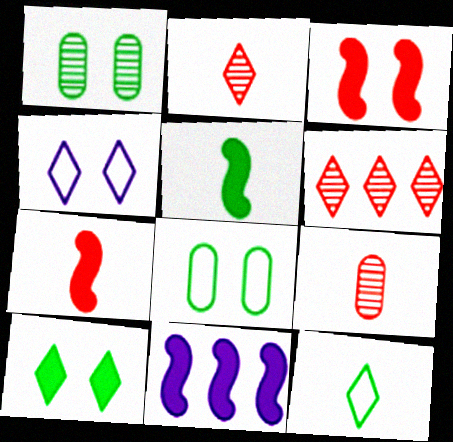[[1, 3, 4], 
[2, 8, 11], 
[3, 5, 11]]